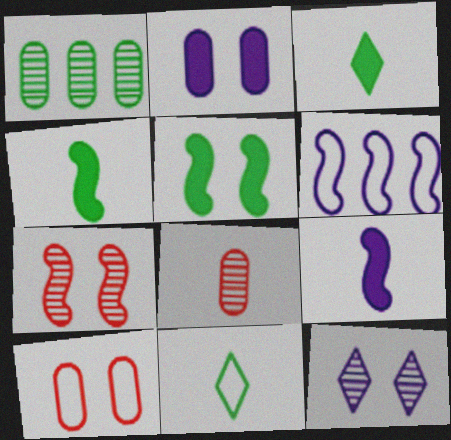[[1, 5, 11], 
[4, 6, 7], 
[5, 10, 12], 
[6, 10, 11], 
[8, 9, 11]]